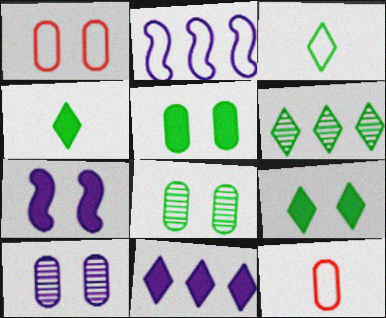[[1, 2, 3], 
[1, 5, 10], 
[3, 6, 9], 
[6, 7, 12]]